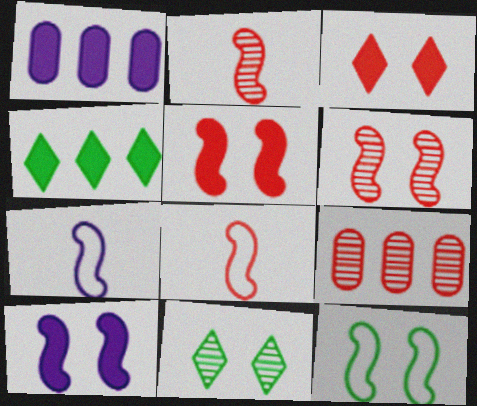[[1, 8, 11], 
[3, 8, 9], 
[6, 10, 12]]